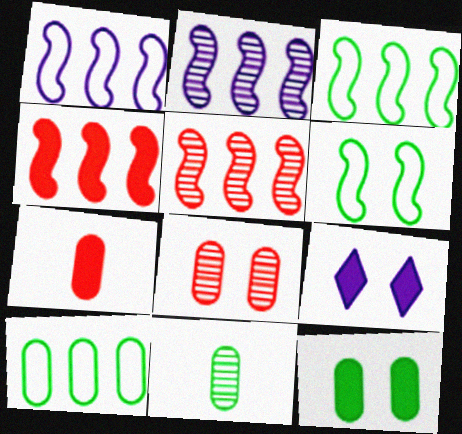[[2, 3, 4], 
[6, 8, 9], 
[10, 11, 12]]